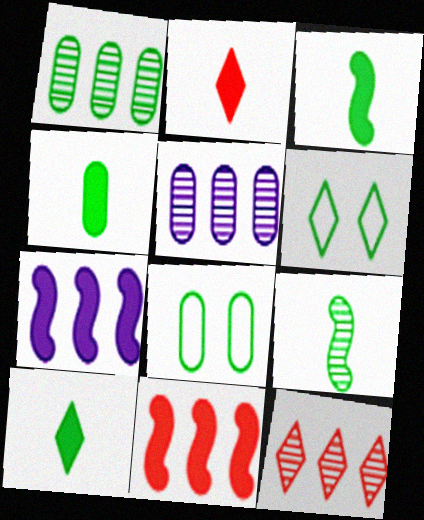[[1, 3, 6], 
[1, 4, 8], 
[3, 4, 10]]